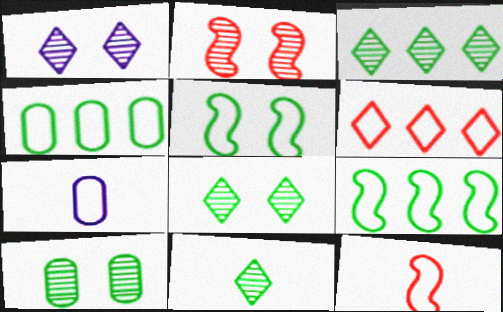[[1, 2, 10], 
[3, 8, 11], 
[5, 6, 7]]